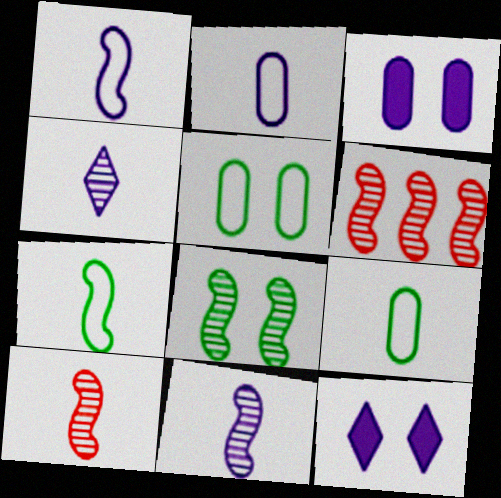[[6, 8, 11], 
[6, 9, 12]]